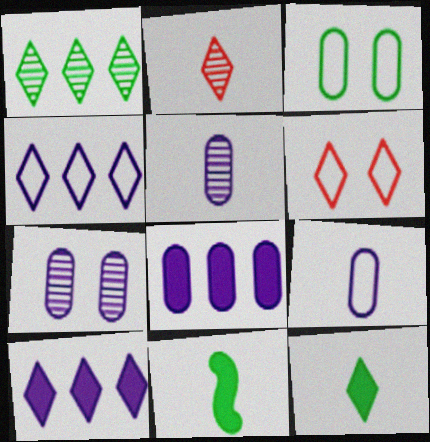[[1, 3, 11], 
[2, 9, 11], 
[7, 8, 9]]